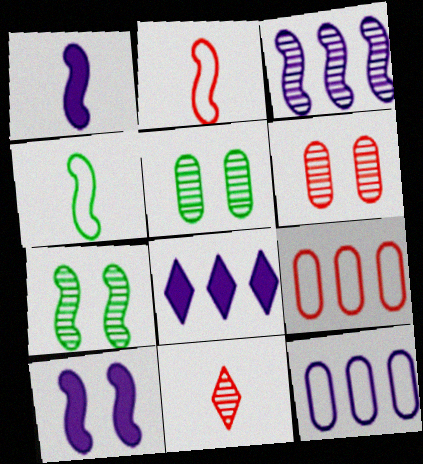[[2, 5, 8], 
[3, 5, 11], 
[3, 8, 12], 
[4, 6, 8]]